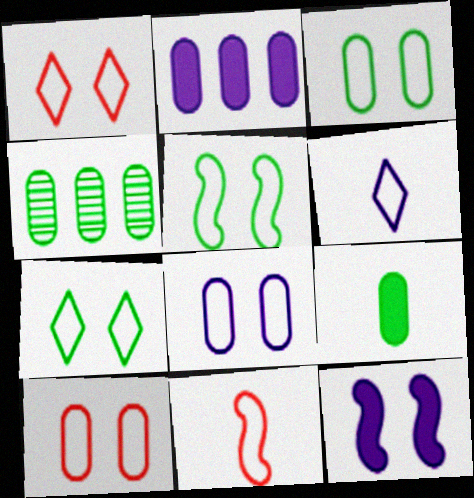[[1, 5, 8], 
[3, 4, 9], 
[3, 5, 7], 
[3, 8, 10]]